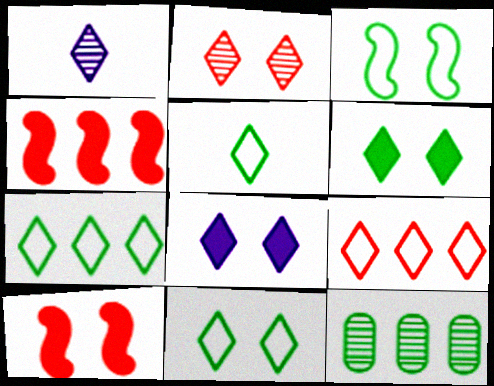[[1, 6, 9], 
[2, 8, 11], 
[5, 7, 11]]